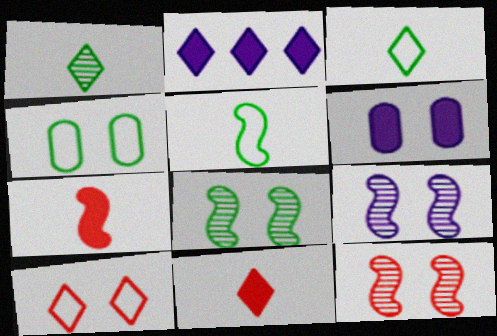[[1, 2, 10], 
[6, 8, 10], 
[8, 9, 12]]